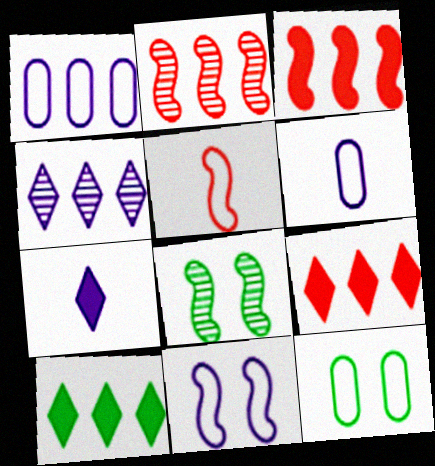[[1, 2, 10], 
[2, 7, 12], 
[6, 8, 9]]